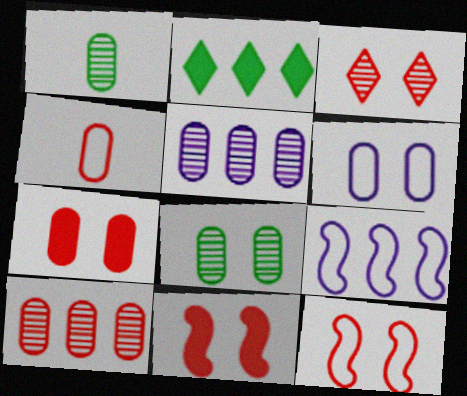[[2, 9, 10], 
[3, 7, 12], 
[4, 7, 10], 
[6, 7, 8]]